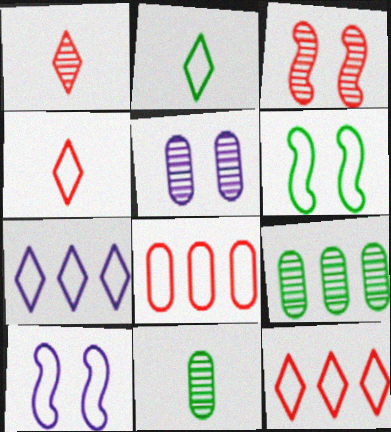[[2, 8, 10]]